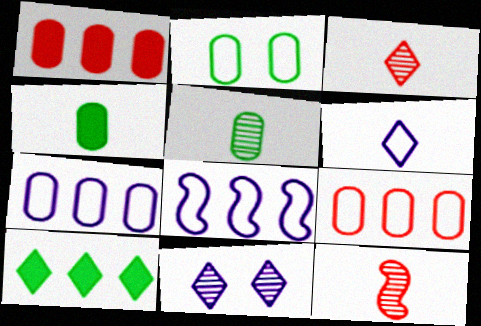[[4, 6, 12]]